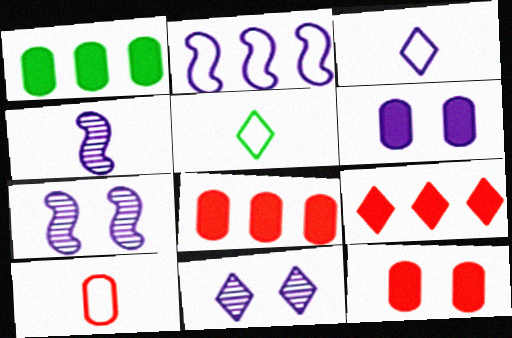[[5, 7, 8], 
[5, 9, 11]]